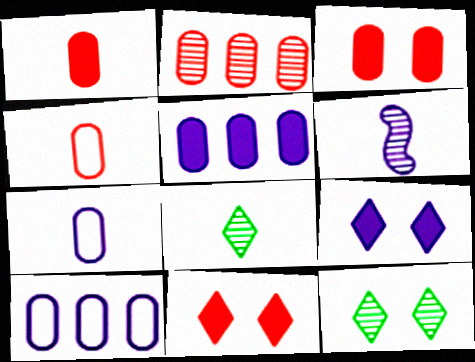[[2, 3, 4], 
[2, 6, 12], 
[6, 9, 10]]